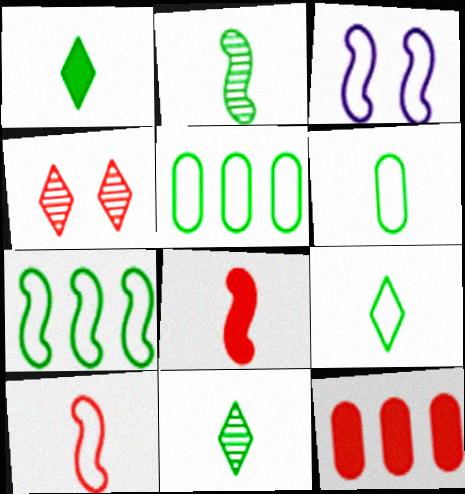[[1, 2, 6], 
[1, 9, 11], 
[3, 7, 10], 
[3, 11, 12], 
[4, 10, 12]]